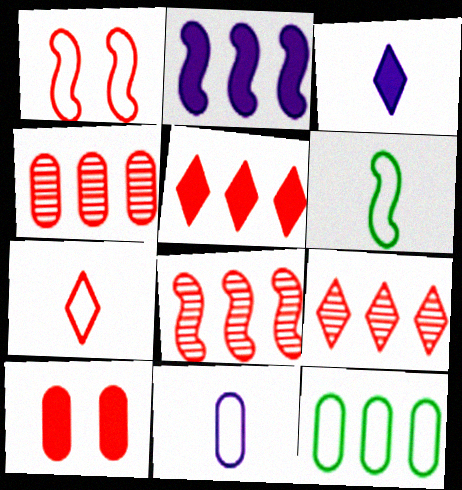[[2, 9, 12], 
[4, 8, 9], 
[6, 7, 11], 
[7, 8, 10]]